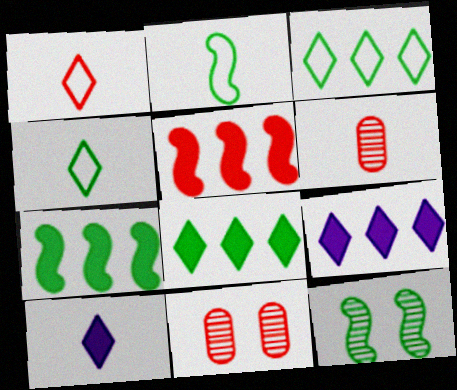[[1, 5, 11], 
[2, 6, 10], 
[2, 7, 12], 
[2, 9, 11]]